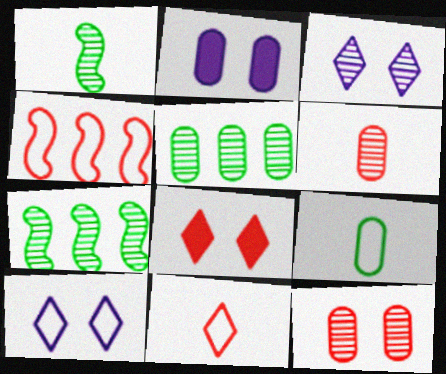[[2, 7, 11], 
[3, 6, 7], 
[4, 6, 8], 
[4, 9, 10]]